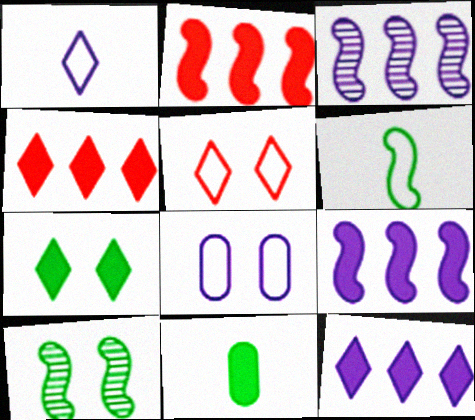[[3, 5, 11]]